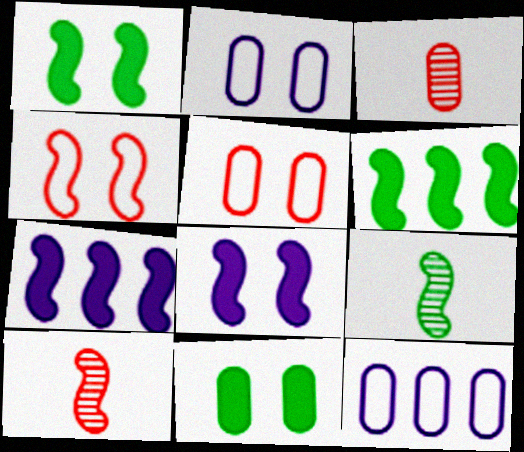[[3, 11, 12], 
[4, 7, 9]]